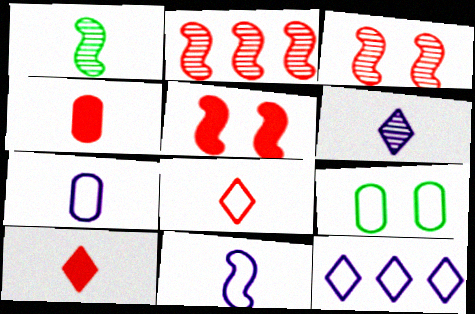[[1, 7, 10]]